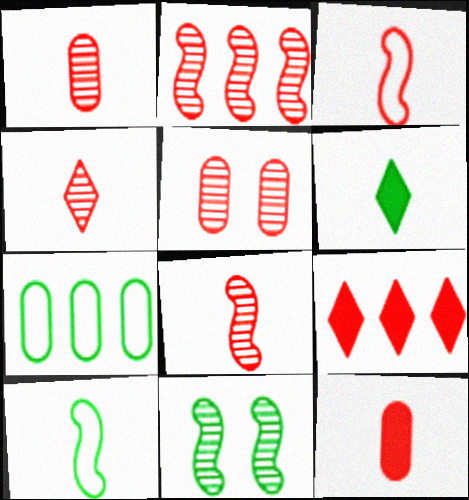[[1, 4, 8], 
[2, 4, 5], 
[3, 4, 12], 
[3, 5, 9], 
[6, 7, 11]]